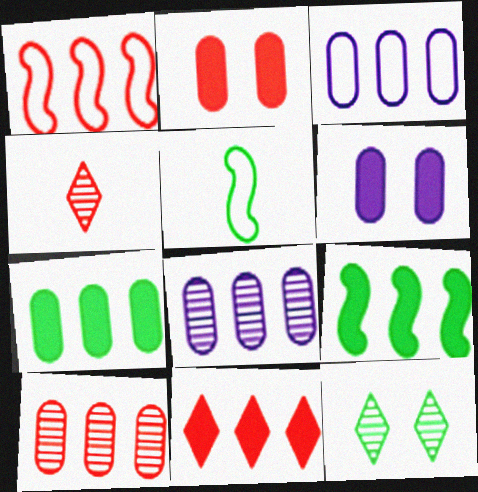[[1, 2, 4], 
[1, 10, 11], 
[3, 7, 10], 
[5, 7, 12]]